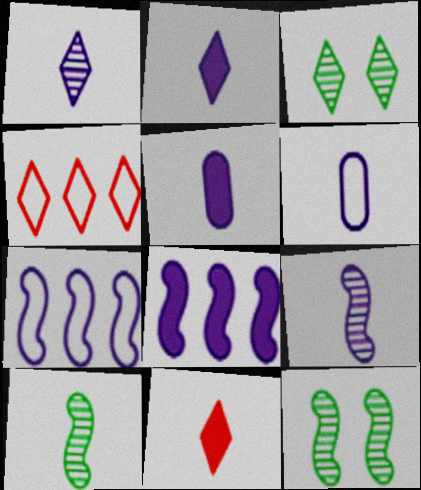[[2, 3, 4], 
[2, 6, 9], 
[4, 5, 12], 
[6, 10, 11]]